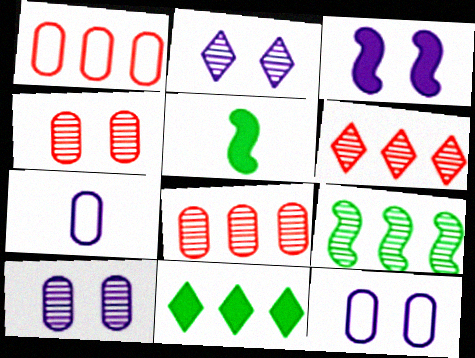[[1, 2, 5], 
[2, 3, 12], 
[5, 6, 12]]